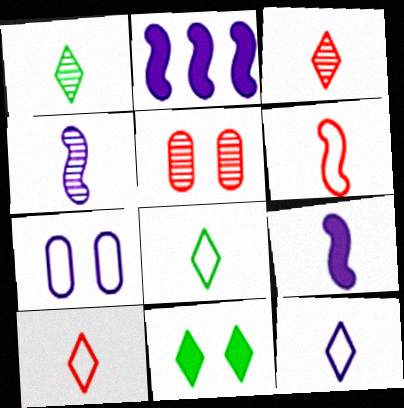[[2, 5, 8], 
[8, 10, 12]]